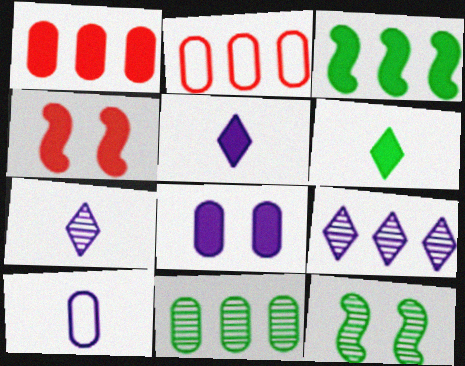[[2, 3, 9], 
[2, 5, 12]]